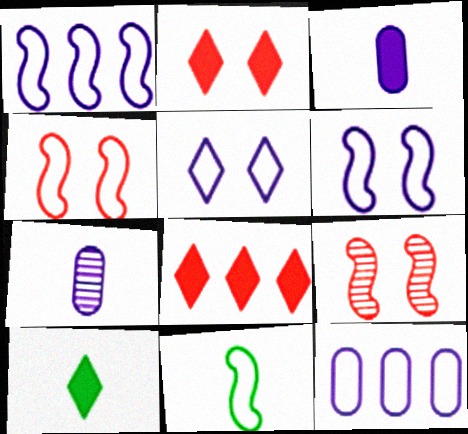[[1, 4, 11], 
[9, 10, 12]]